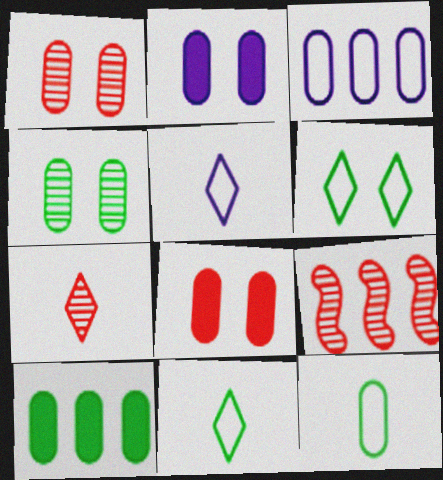[[1, 7, 9], 
[2, 9, 11], 
[4, 10, 12]]